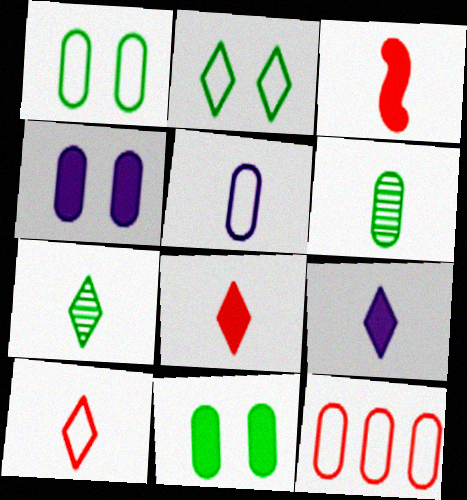[[1, 5, 12], 
[3, 5, 7], 
[4, 6, 12], 
[7, 9, 10]]